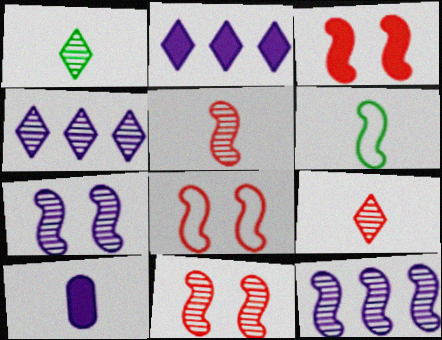[[3, 6, 12], 
[3, 8, 11], 
[6, 9, 10]]